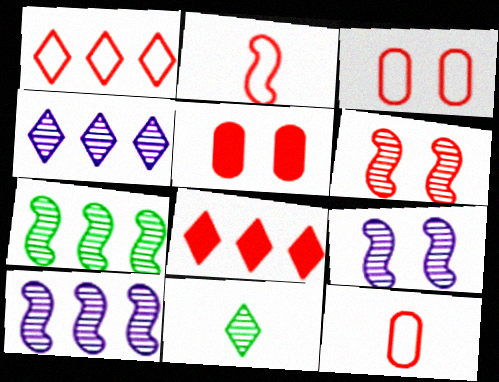[[1, 2, 3], 
[6, 8, 12]]